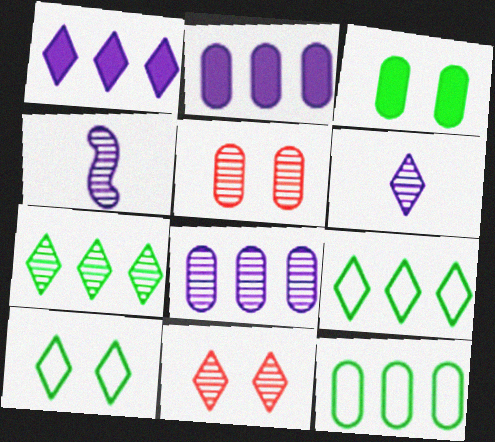[[4, 5, 7], 
[6, 7, 11]]